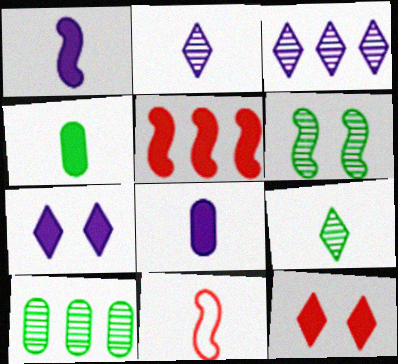[[2, 4, 11], 
[4, 5, 7], 
[6, 9, 10], 
[7, 10, 11], 
[8, 9, 11]]